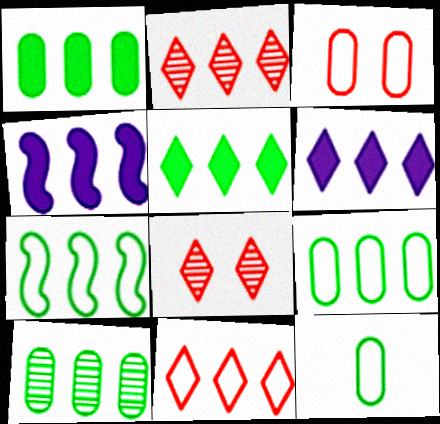[[1, 9, 10], 
[2, 4, 9], 
[4, 8, 12], 
[4, 10, 11], 
[5, 7, 10]]